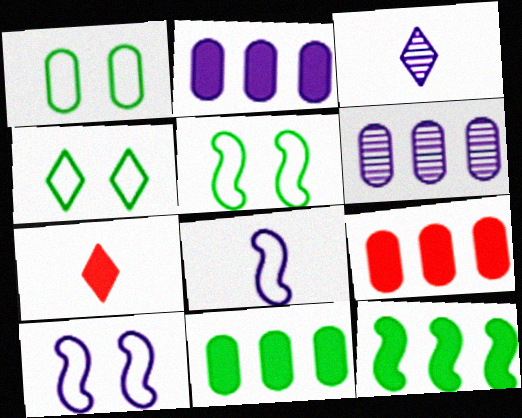[[1, 4, 5], 
[2, 3, 10], 
[2, 9, 11], 
[3, 5, 9], 
[5, 6, 7]]